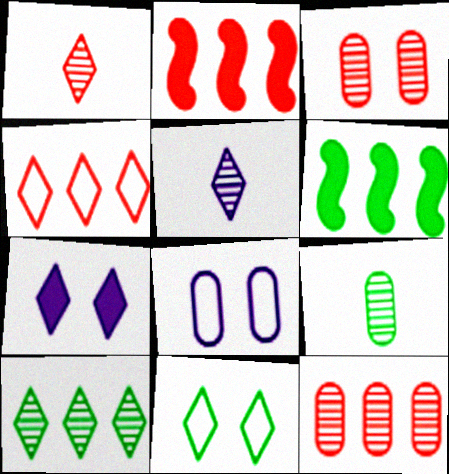[[1, 6, 8], 
[2, 4, 12], 
[6, 9, 11]]